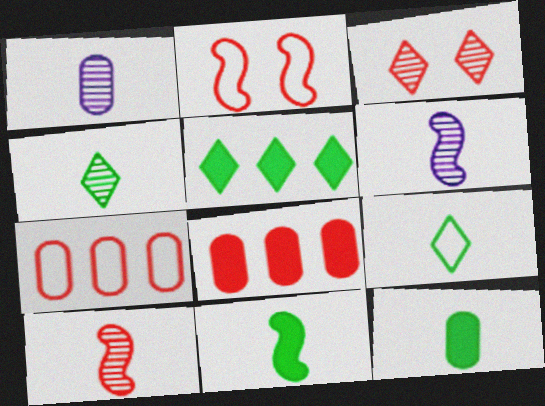[[1, 2, 5], 
[1, 4, 10]]